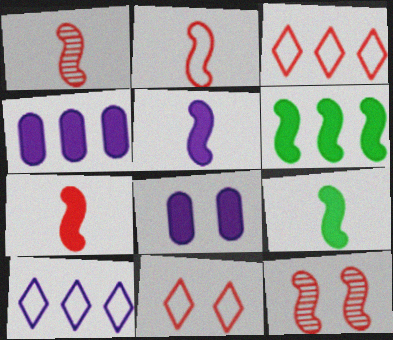[[1, 2, 7], 
[5, 7, 9]]